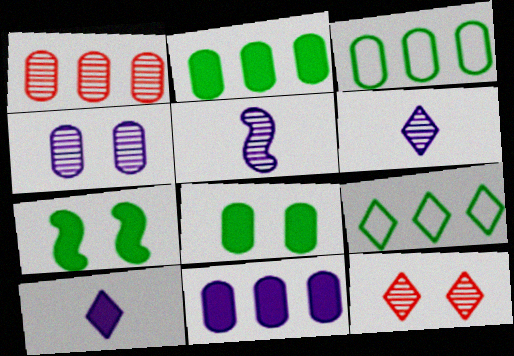[[1, 3, 11], 
[9, 10, 12]]